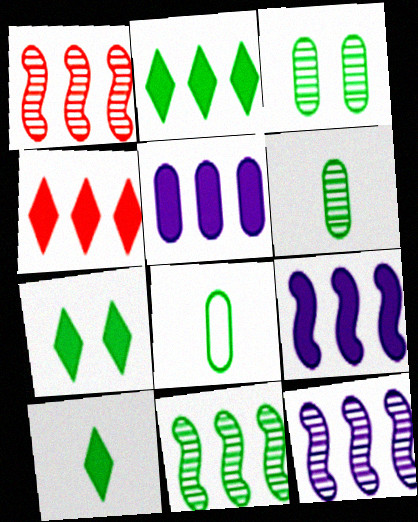[[1, 11, 12], 
[2, 7, 10], 
[7, 8, 11]]